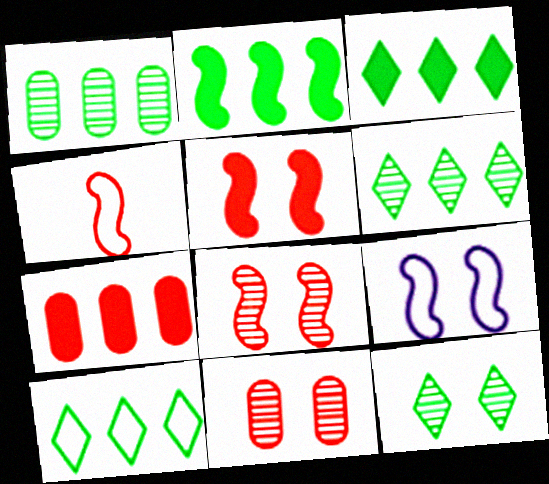[[1, 2, 10], 
[3, 6, 10]]